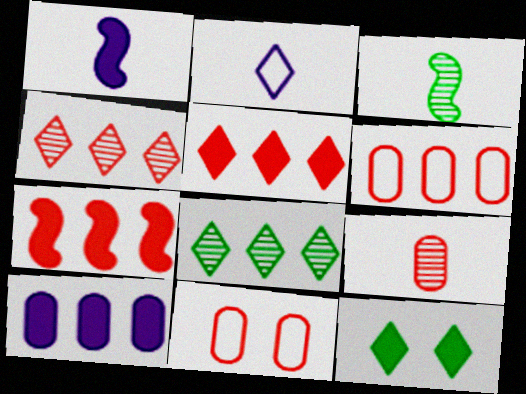[[1, 8, 11], 
[2, 4, 12], 
[4, 6, 7]]